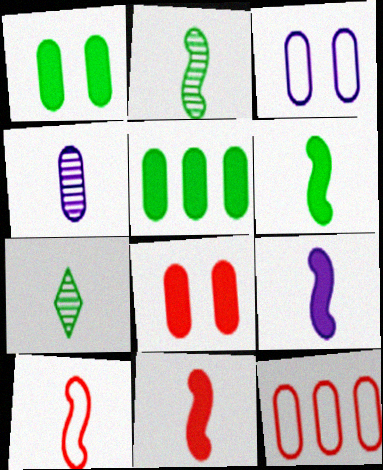[[1, 4, 12], 
[2, 9, 10], 
[6, 9, 11]]